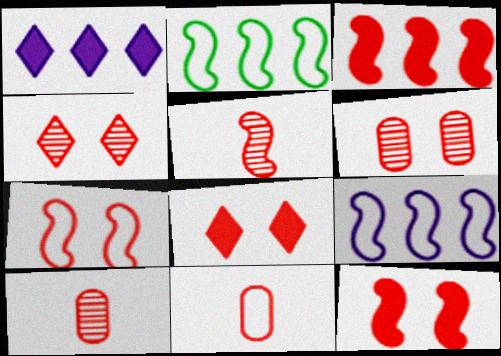[[3, 4, 11], 
[3, 5, 7], 
[6, 7, 8]]